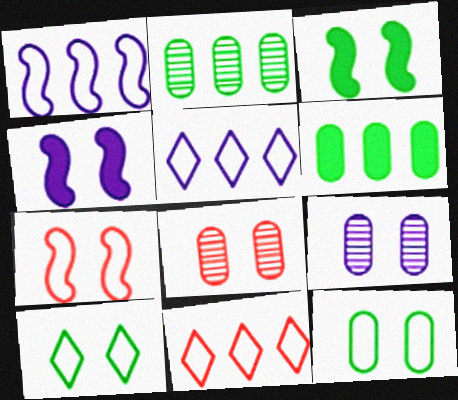[[4, 8, 10]]